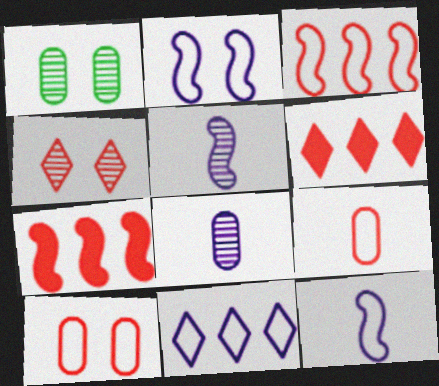[[1, 6, 12], 
[4, 7, 9]]